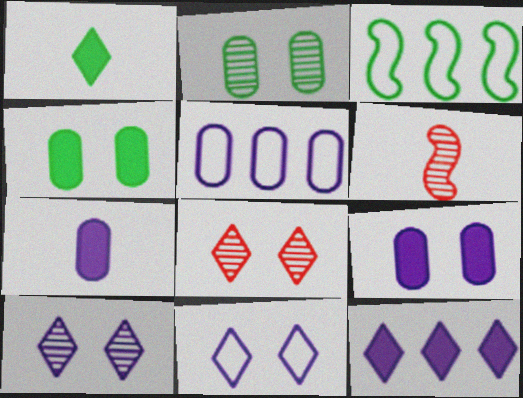[[1, 2, 3], 
[3, 7, 8]]